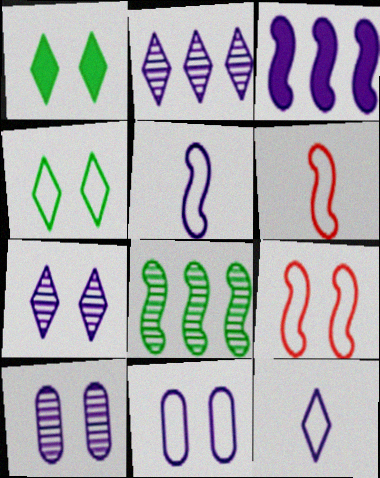[[1, 9, 10], 
[3, 10, 12], 
[4, 9, 11]]